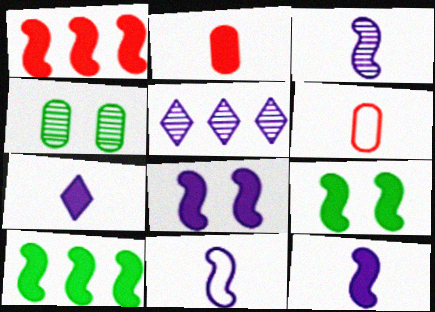[[1, 9, 12], 
[3, 11, 12], 
[5, 6, 9]]